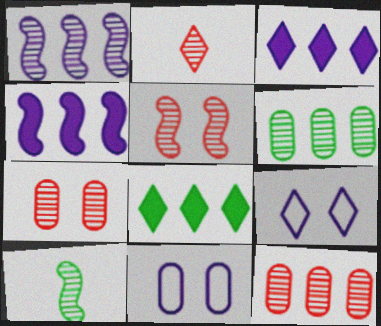[[1, 5, 10], 
[2, 5, 12], 
[2, 8, 9]]